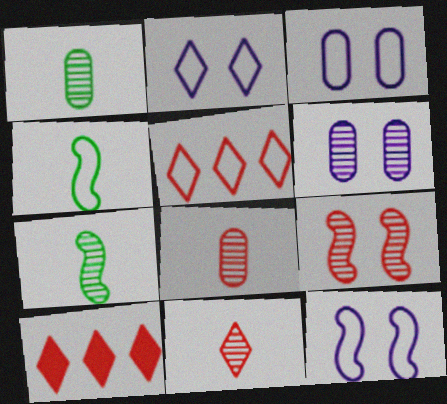[[1, 10, 12], 
[2, 3, 12], 
[3, 4, 5], 
[3, 7, 10], 
[4, 6, 10]]